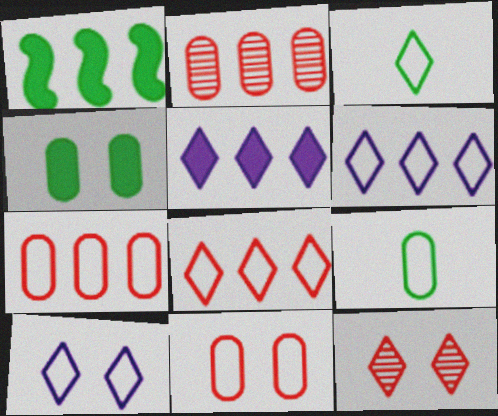[[1, 2, 6], 
[3, 5, 12], 
[3, 8, 10]]